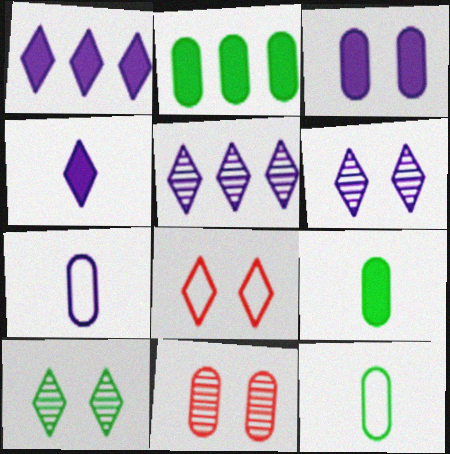[[2, 7, 11]]